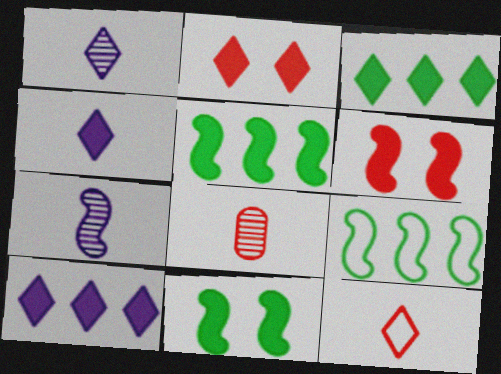[[2, 3, 4], 
[6, 7, 9]]